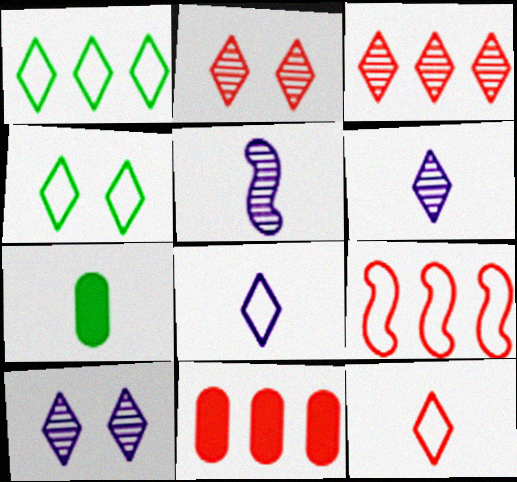[[3, 9, 11], 
[4, 5, 11], 
[5, 7, 12], 
[7, 9, 10]]